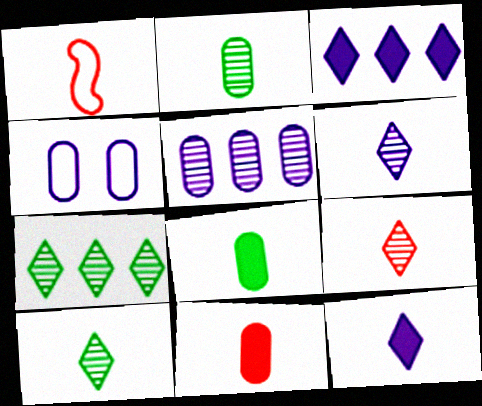[[1, 2, 12], 
[1, 6, 8], 
[1, 9, 11], 
[6, 9, 10]]